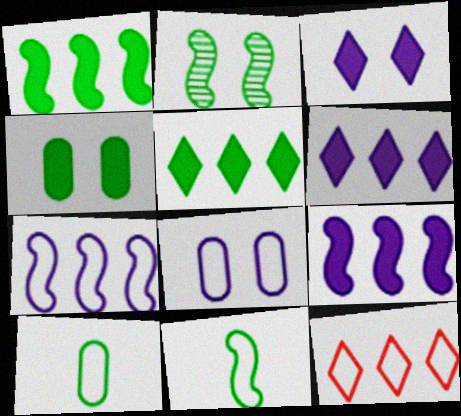[[1, 2, 11], 
[2, 5, 10], 
[8, 11, 12]]